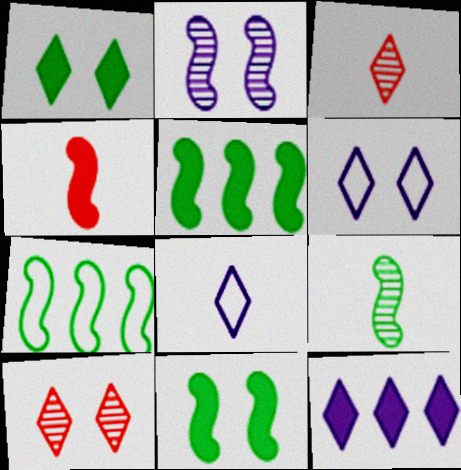[[1, 6, 10], 
[2, 4, 7], 
[7, 9, 11]]